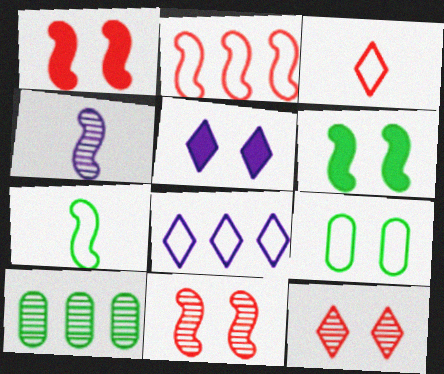[[2, 4, 6], 
[4, 10, 12], 
[5, 9, 11]]